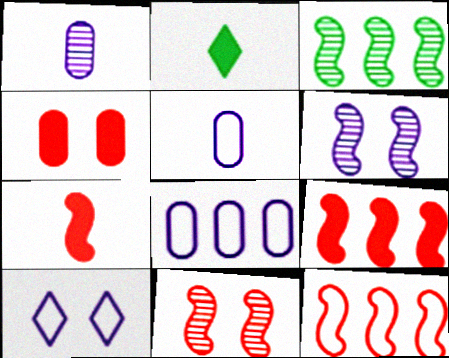[[2, 8, 11], 
[7, 11, 12]]